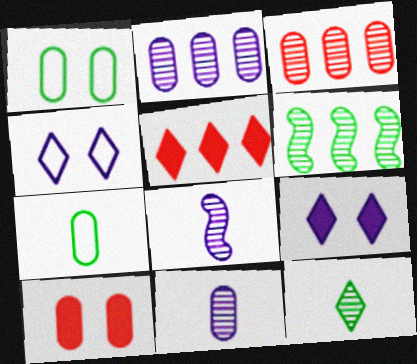[[1, 5, 8], 
[2, 7, 10], 
[4, 5, 12]]